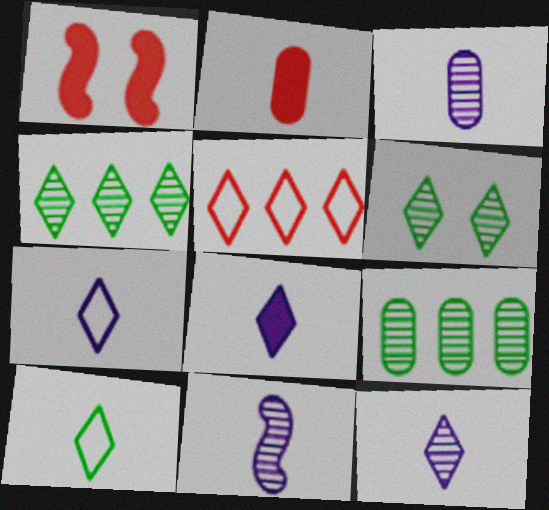[[1, 7, 9], 
[2, 10, 11], 
[3, 11, 12], 
[5, 6, 8], 
[7, 8, 12]]